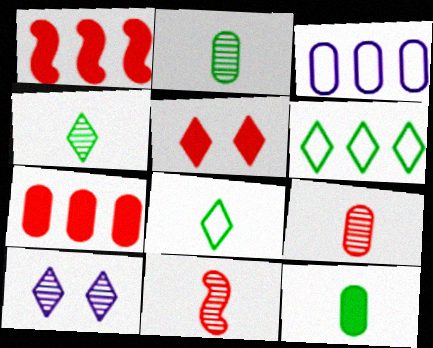[]